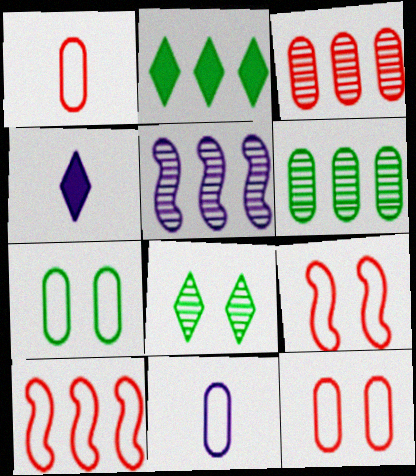[[4, 6, 9]]